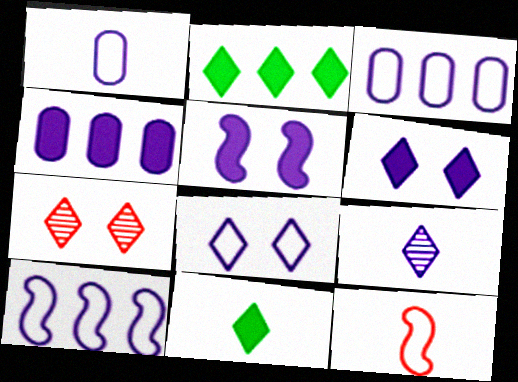[[1, 8, 10], 
[3, 5, 9]]